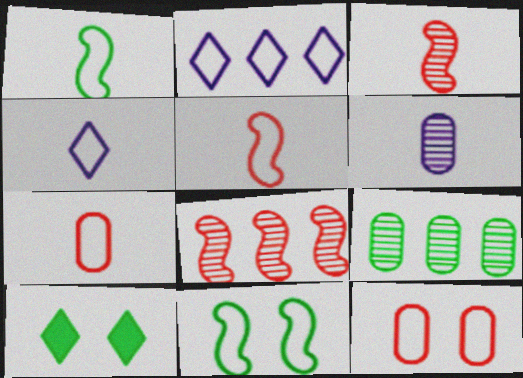[[1, 2, 12], 
[1, 4, 7], 
[1, 9, 10], 
[2, 7, 11]]